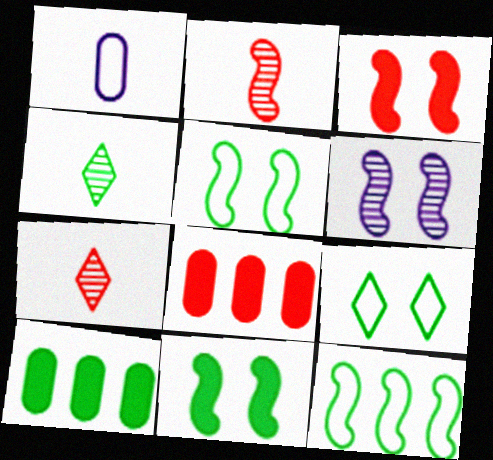[[3, 5, 6], 
[4, 5, 10]]